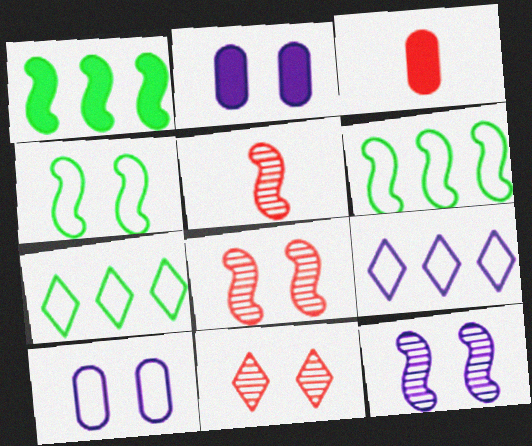[[2, 4, 11], 
[2, 5, 7], 
[3, 7, 12]]